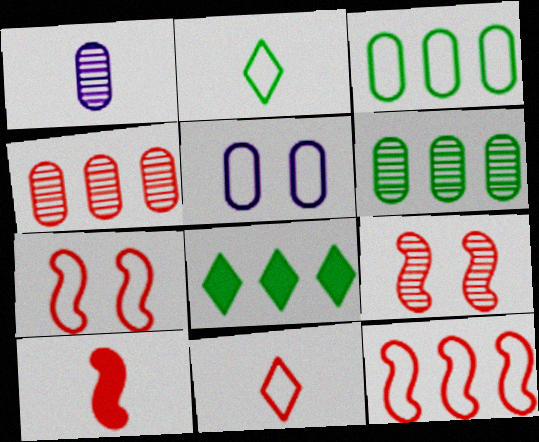[[1, 2, 10], 
[1, 7, 8], 
[2, 5, 12], 
[9, 10, 12]]